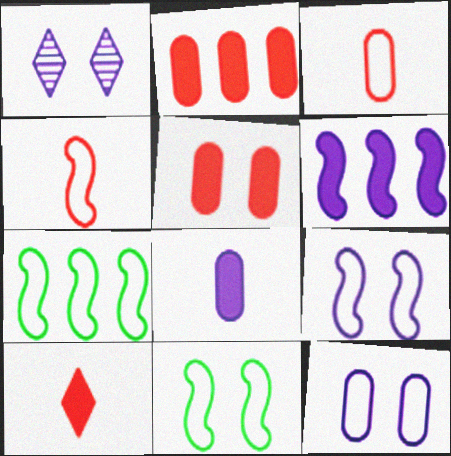[[1, 5, 11], 
[4, 7, 9]]